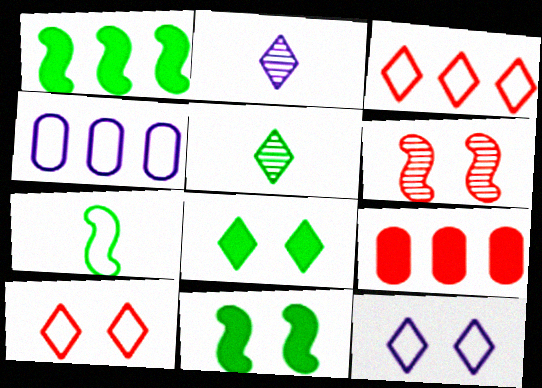[[2, 3, 8], 
[4, 7, 10]]